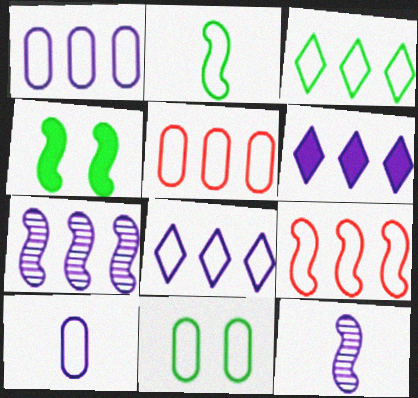[[1, 3, 9], 
[1, 6, 7], 
[2, 3, 11], 
[4, 9, 12], 
[5, 10, 11]]